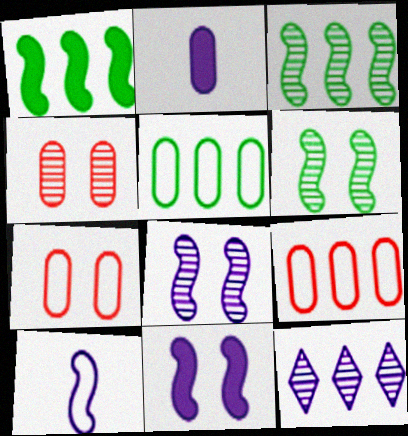[[1, 9, 12], 
[2, 4, 5]]